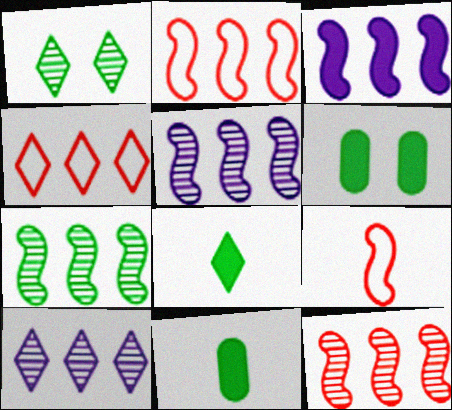[[2, 3, 7], 
[5, 7, 12], 
[6, 9, 10]]